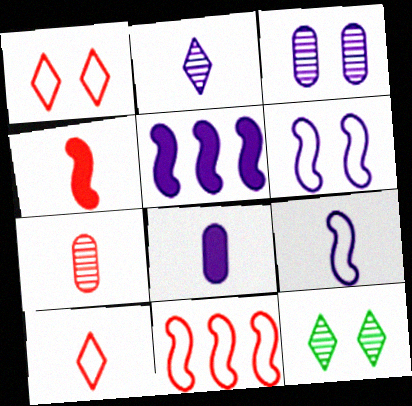[[2, 8, 9], 
[4, 7, 10], 
[8, 11, 12]]